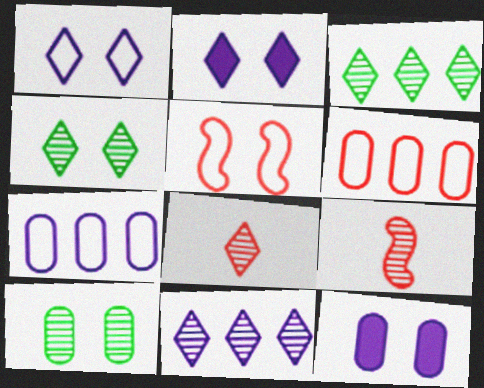[[2, 5, 10], 
[4, 5, 12], 
[4, 8, 11], 
[9, 10, 11]]